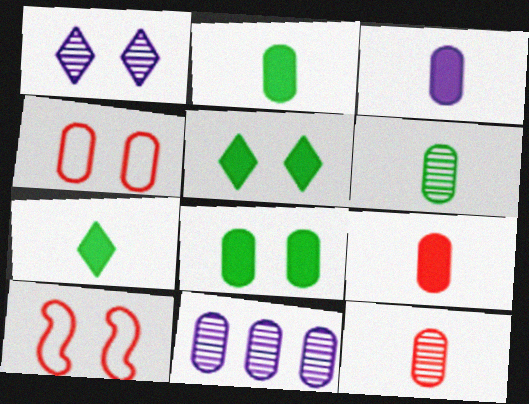[[1, 8, 10], 
[2, 3, 9], 
[2, 4, 11], 
[7, 10, 11]]